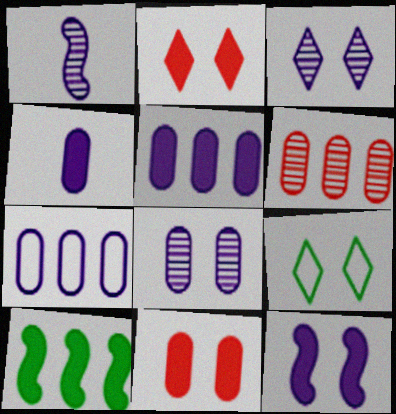[[2, 3, 9], 
[2, 4, 10], 
[4, 7, 8]]